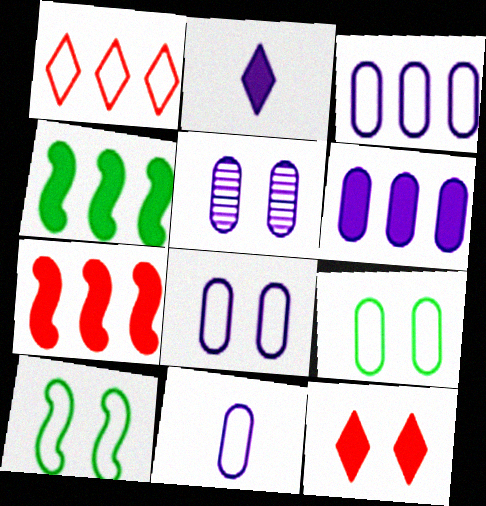[[1, 10, 11], 
[3, 8, 11], 
[5, 6, 11], 
[5, 10, 12]]